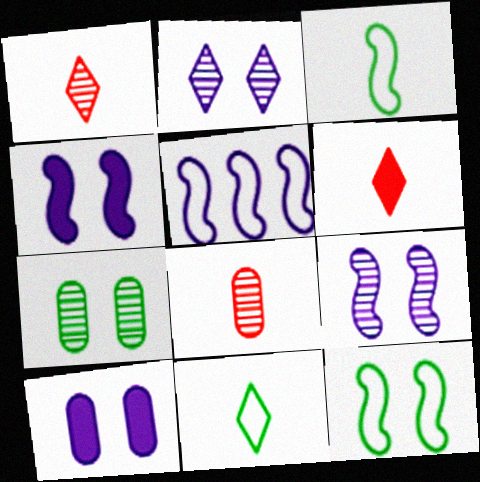[[5, 6, 7]]